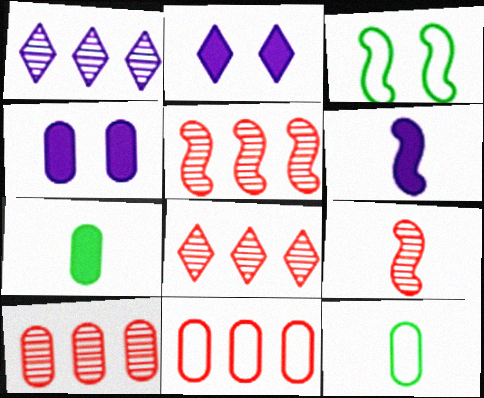[[2, 5, 12], 
[3, 5, 6], 
[4, 10, 12], 
[5, 8, 10]]